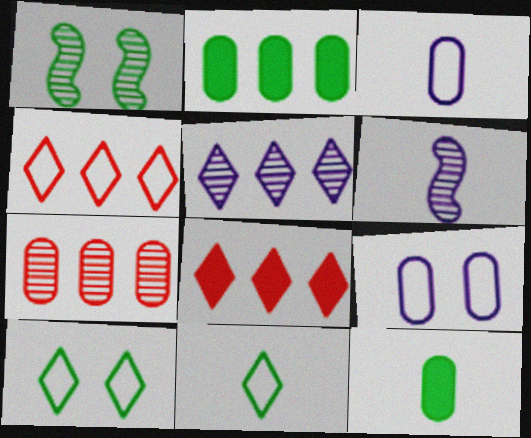[[1, 2, 11], 
[1, 3, 8], 
[7, 9, 12]]